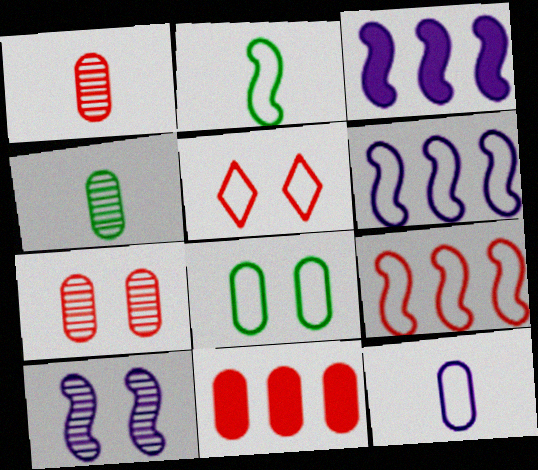[[3, 4, 5]]